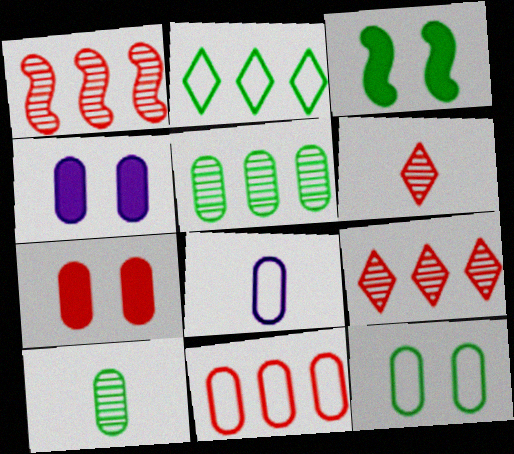[[2, 3, 10], 
[3, 8, 9], 
[4, 10, 11], 
[5, 7, 8], 
[8, 11, 12]]